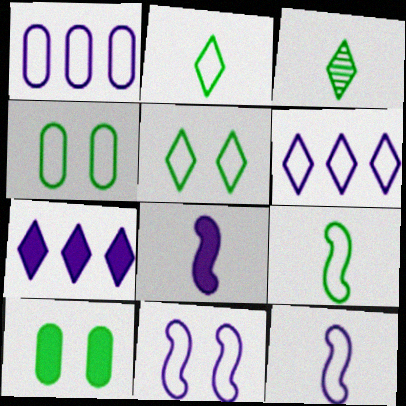[]